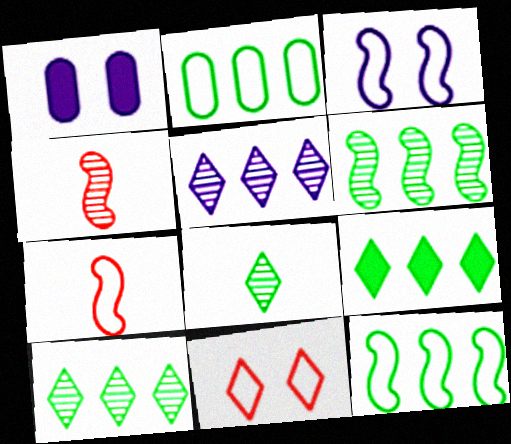[[1, 7, 10], 
[2, 6, 9], 
[3, 7, 12]]